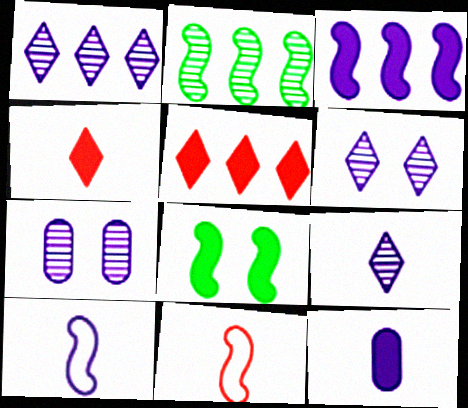[[1, 6, 9], 
[5, 8, 12], 
[9, 10, 12]]